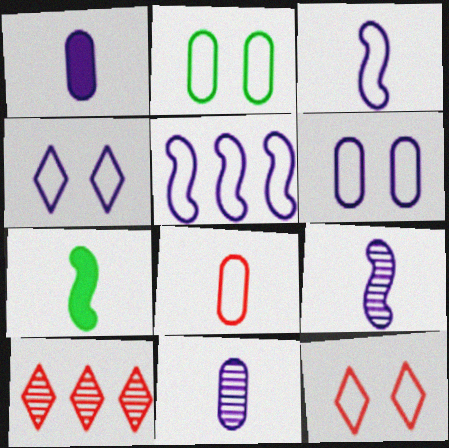[[6, 7, 10]]